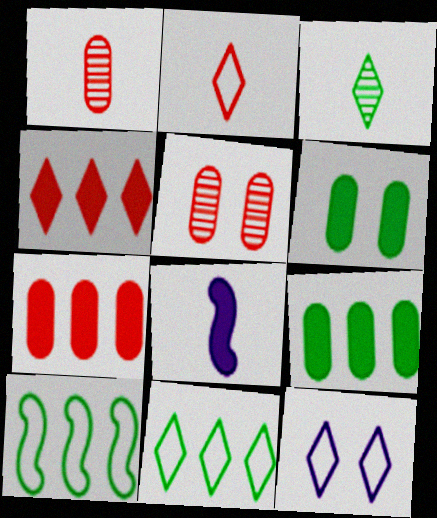[[2, 11, 12], 
[3, 4, 12], 
[3, 6, 10], 
[4, 6, 8], 
[5, 8, 11]]